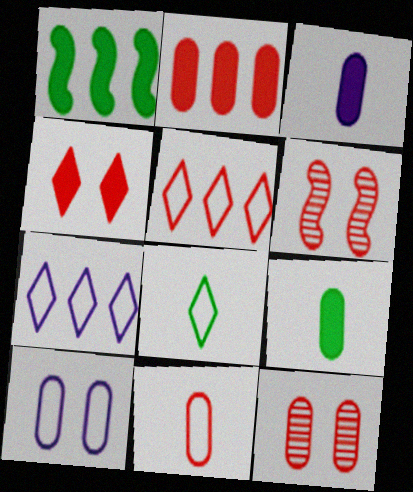[[1, 3, 4], 
[2, 11, 12], 
[6, 7, 9]]